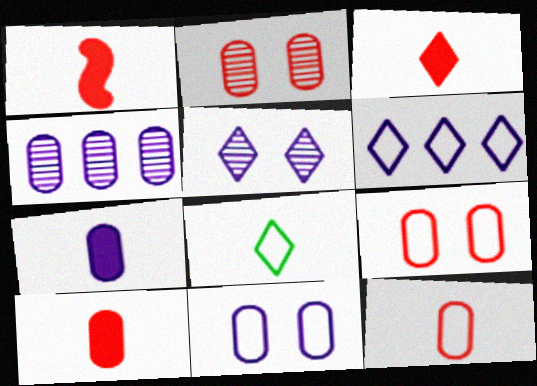[[1, 3, 10], 
[4, 7, 11]]